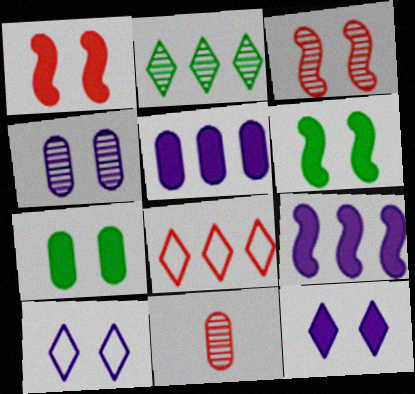[[1, 7, 12], 
[1, 8, 11], 
[3, 7, 10]]